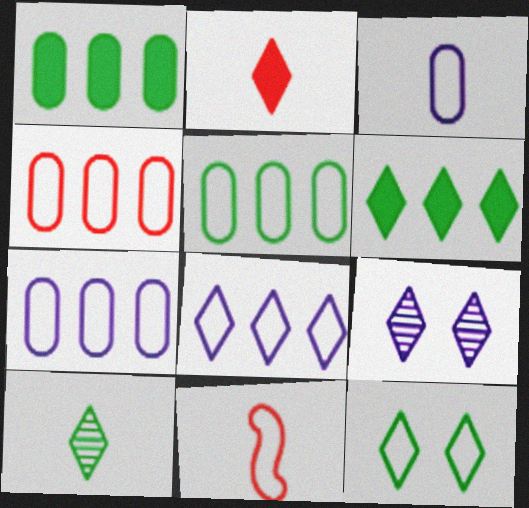[[1, 9, 11], 
[4, 5, 7], 
[6, 10, 12], 
[7, 11, 12]]